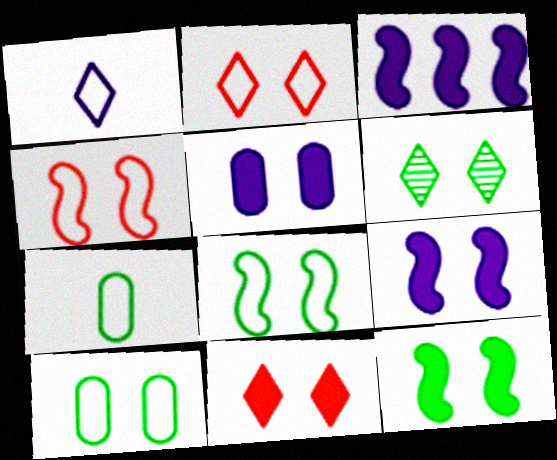[[4, 5, 6], 
[5, 11, 12], 
[6, 10, 12]]